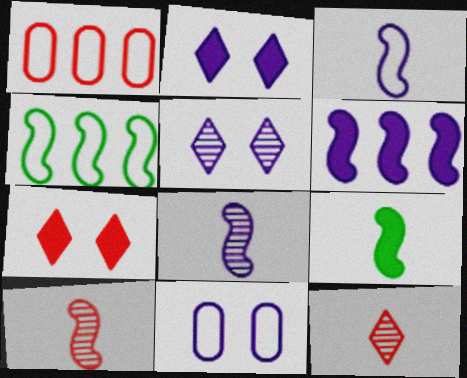[[1, 5, 9], 
[1, 7, 10], 
[3, 9, 10]]